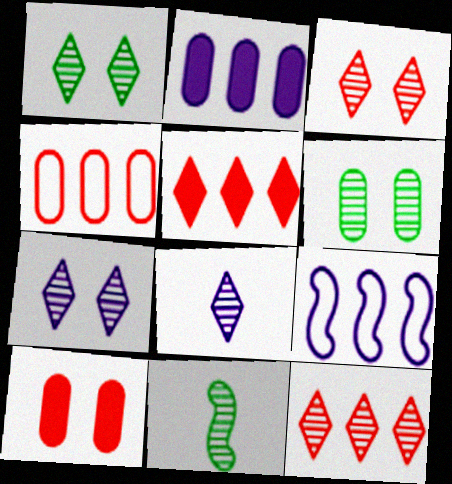[[1, 3, 7], 
[1, 8, 12]]